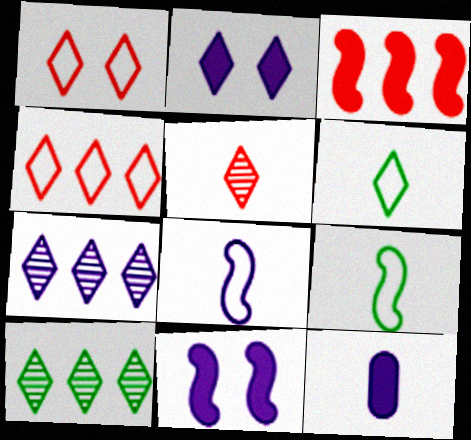[[5, 9, 12]]